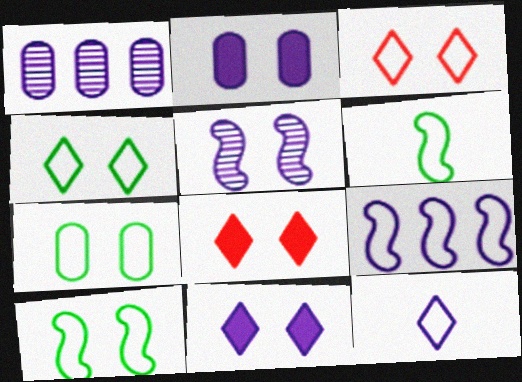[[1, 6, 8], 
[4, 7, 10], 
[5, 7, 8]]